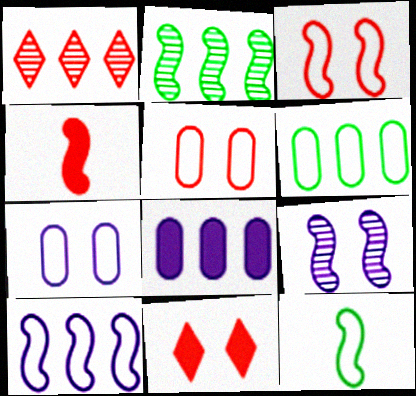[[1, 4, 5], 
[3, 10, 12]]